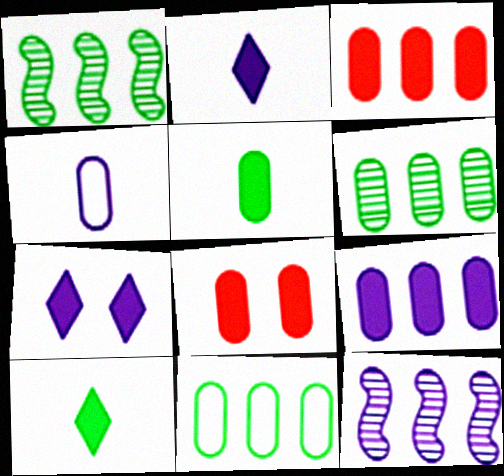[[4, 6, 8], 
[4, 7, 12], 
[5, 8, 9]]